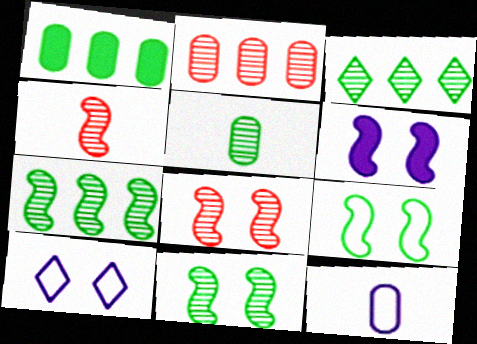[[1, 4, 10], 
[3, 5, 11], 
[6, 8, 9]]